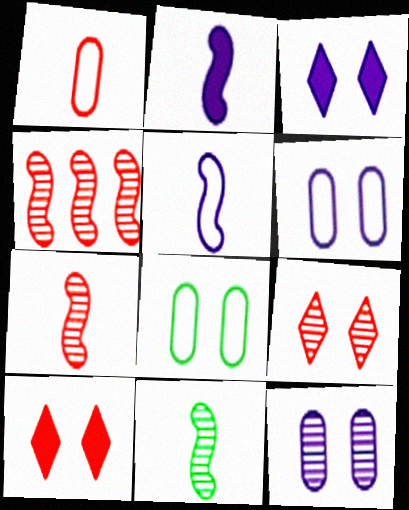[[1, 4, 10]]